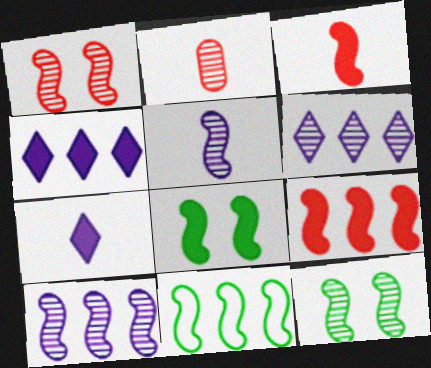[[2, 6, 12], 
[9, 10, 11]]